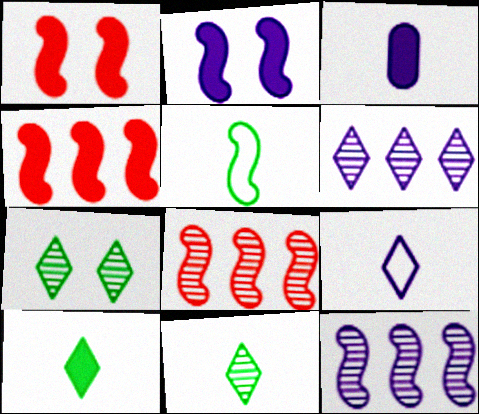[[1, 5, 12], 
[2, 5, 8]]